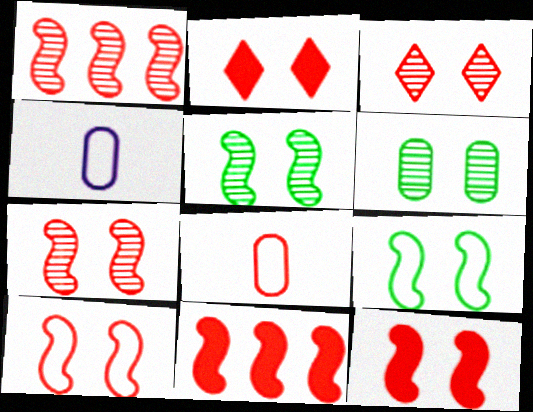[[1, 2, 8], 
[3, 8, 11], 
[7, 10, 12]]